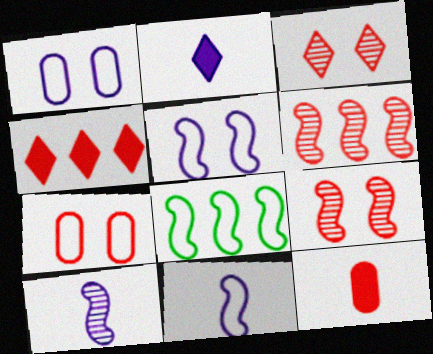[]